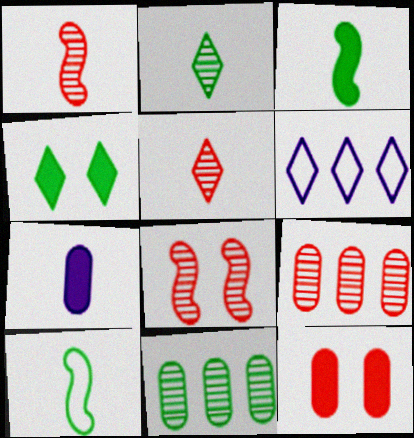[[4, 5, 6], 
[4, 10, 11], 
[5, 7, 10], 
[5, 8, 9]]